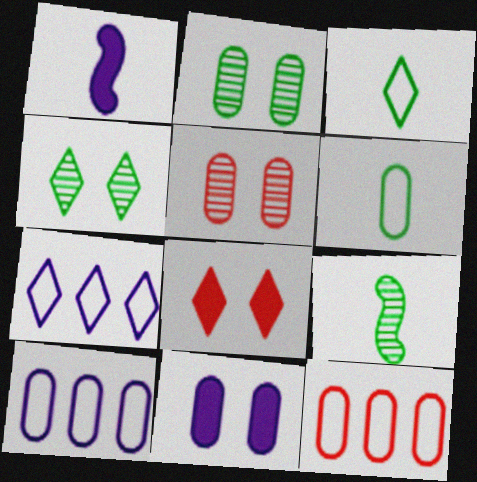[[1, 4, 12], 
[8, 9, 10]]